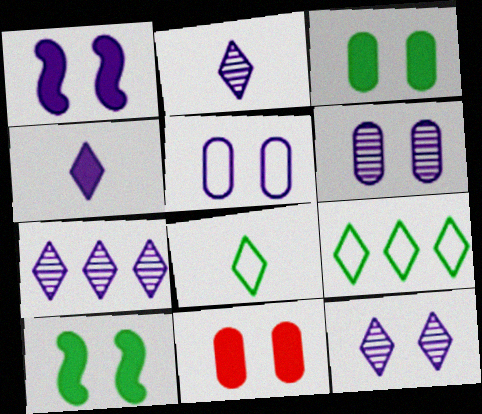[[1, 5, 12], 
[2, 7, 12]]